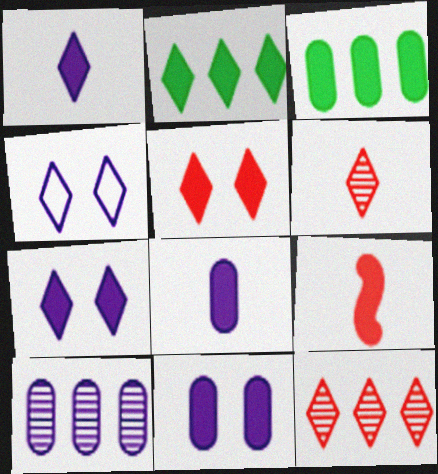[[1, 2, 5], 
[2, 4, 6], 
[2, 9, 11], 
[3, 7, 9]]